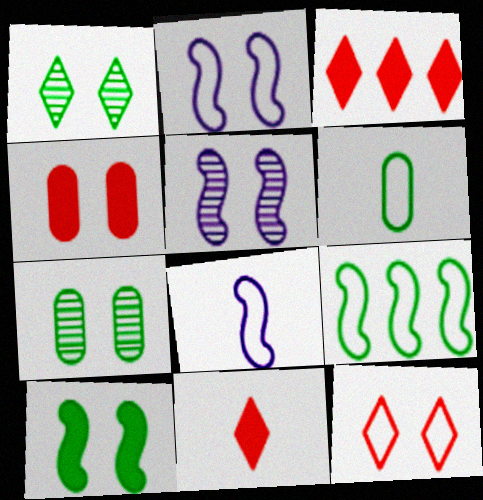[[1, 2, 4], 
[3, 5, 6], 
[3, 7, 8]]